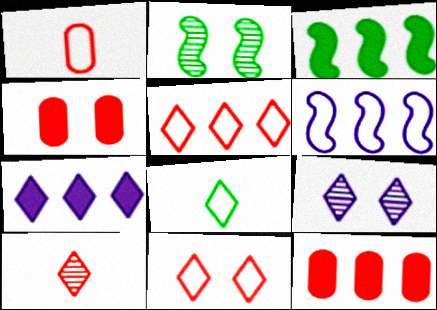[[1, 2, 7], 
[1, 3, 9], 
[3, 7, 12]]